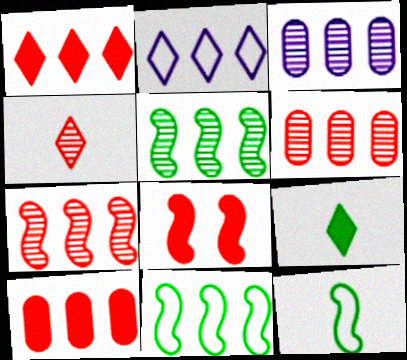[[1, 3, 11], 
[2, 5, 10]]